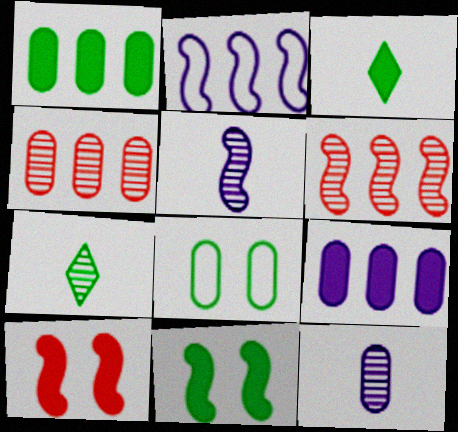[[1, 3, 11], 
[3, 9, 10]]